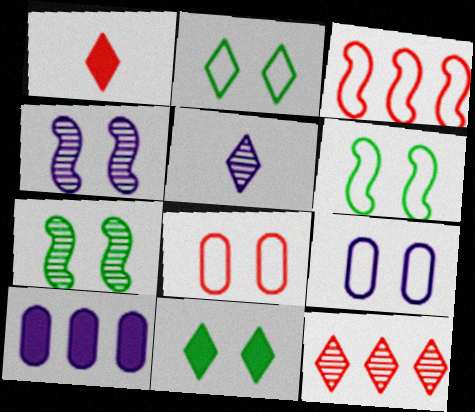[[4, 8, 11]]